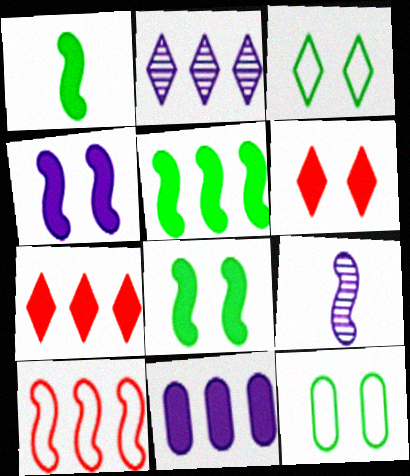[[1, 5, 8], 
[1, 6, 11], 
[5, 7, 11], 
[7, 9, 12], 
[8, 9, 10]]